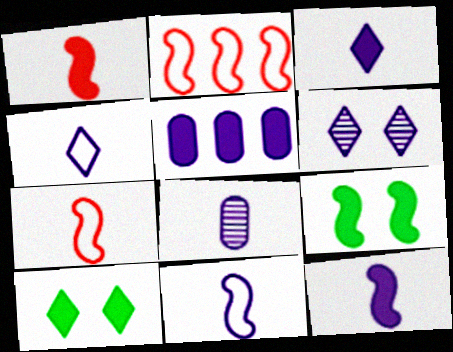[[1, 5, 10], 
[2, 8, 10], 
[3, 8, 11], 
[4, 8, 12], 
[5, 6, 11]]